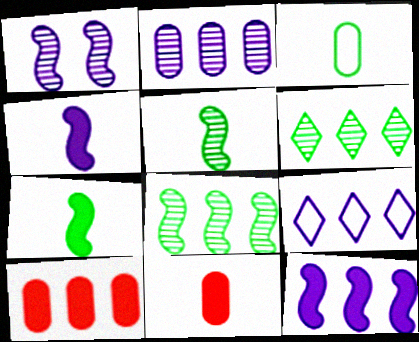[[2, 9, 12], 
[8, 9, 10]]